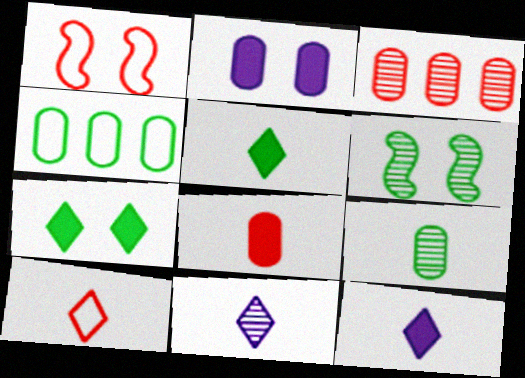[[3, 6, 11], 
[4, 5, 6], 
[5, 10, 11]]